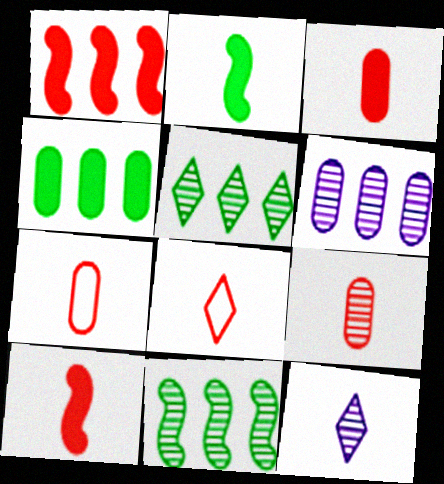[[2, 7, 12], 
[3, 7, 9], 
[8, 9, 10]]